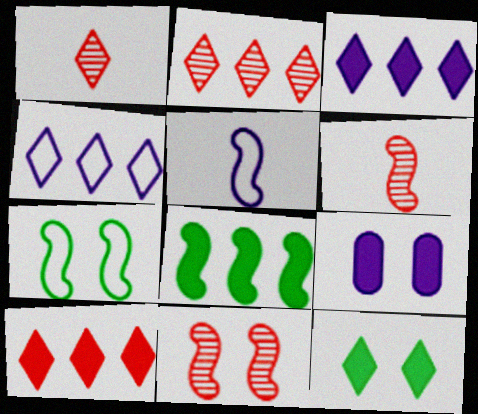[[1, 4, 12], 
[5, 8, 11]]